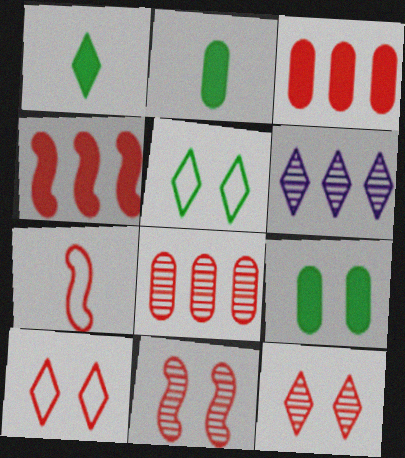[[1, 6, 10], 
[3, 7, 12], 
[4, 7, 11], 
[6, 7, 9]]